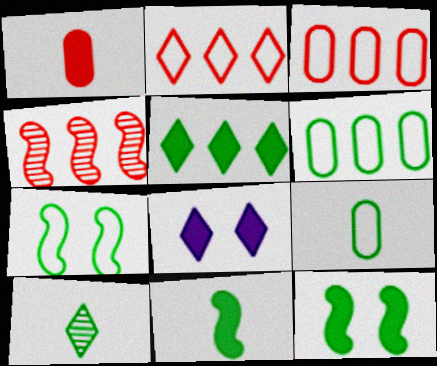[[2, 8, 10], 
[4, 8, 9], 
[6, 10, 12], 
[9, 10, 11]]